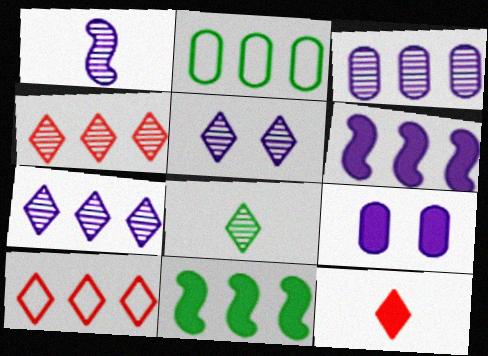[[1, 3, 5], 
[2, 4, 6], 
[3, 10, 11], 
[4, 5, 8], 
[9, 11, 12]]